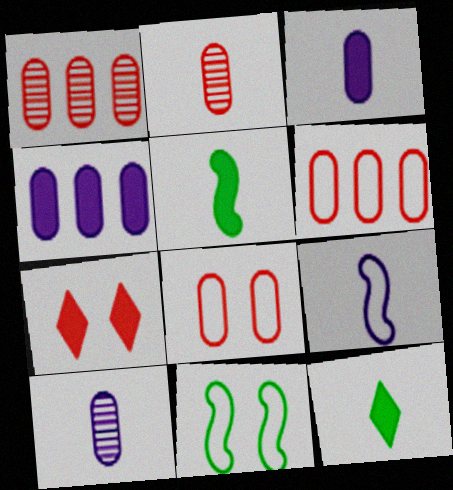[[2, 9, 12], 
[4, 5, 7]]